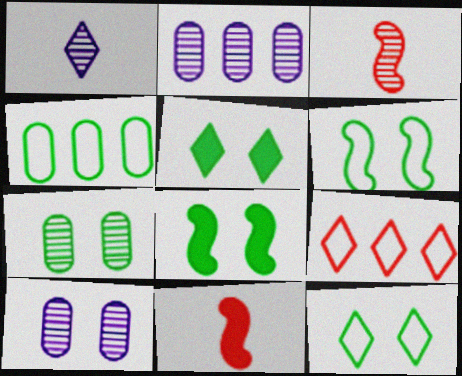[[1, 5, 9], 
[2, 11, 12], 
[5, 6, 7], 
[7, 8, 12]]